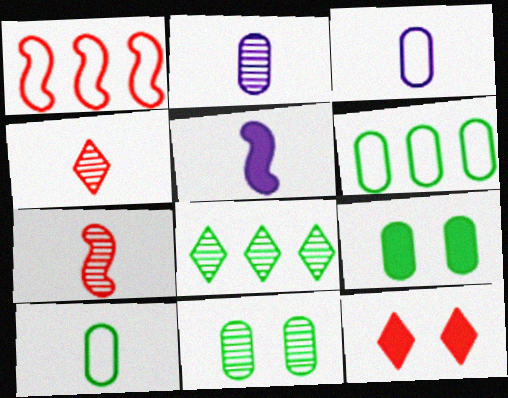[[4, 5, 10]]